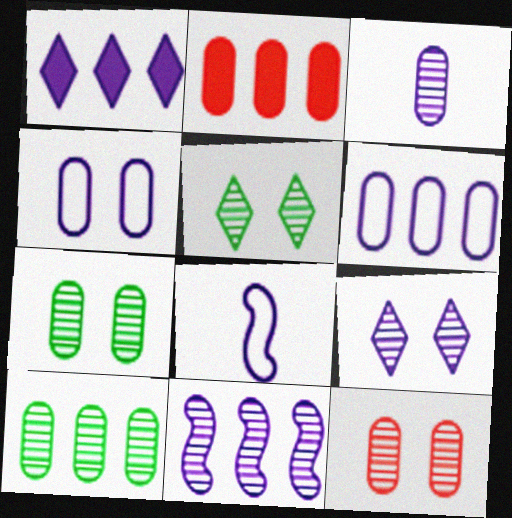[[1, 6, 11], 
[2, 5, 8], 
[2, 6, 10], 
[3, 9, 11], 
[3, 10, 12]]